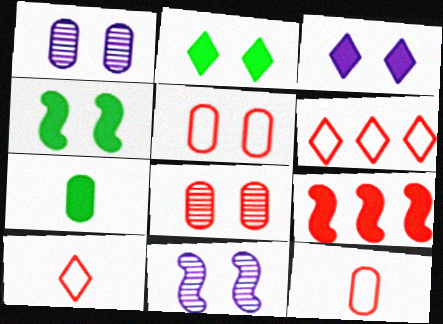[[2, 5, 11], 
[3, 7, 9], 
[6, 7, 11], 
[8, 9, 10]]